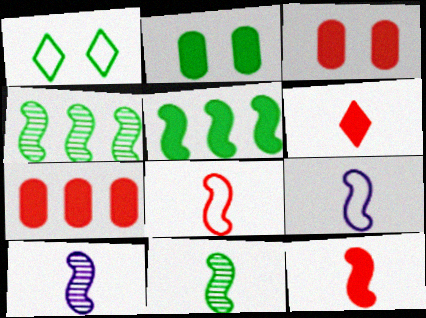[[1, 7, 10], 
[9, 11, 12]]